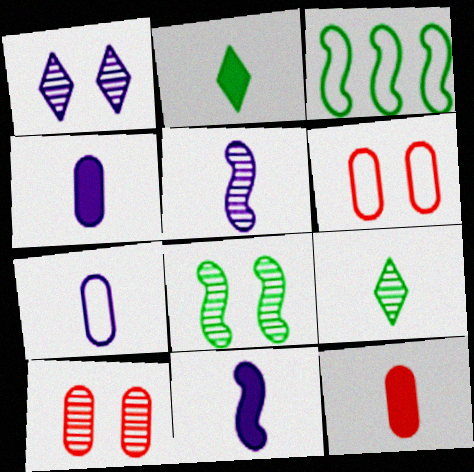[[1, 3, 12], 
[1, 8, 10], 
[2, 11, 12]]